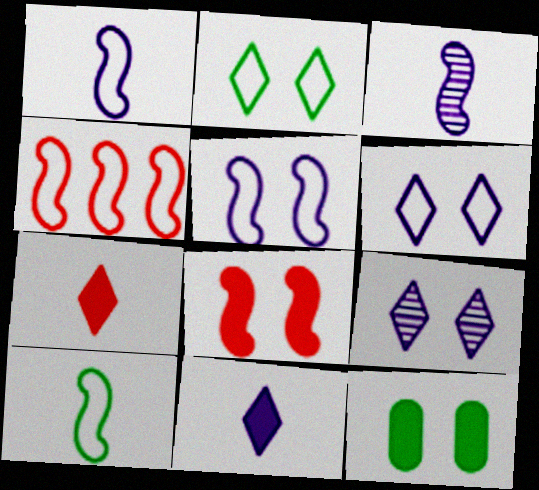[[4, 5, 10]]